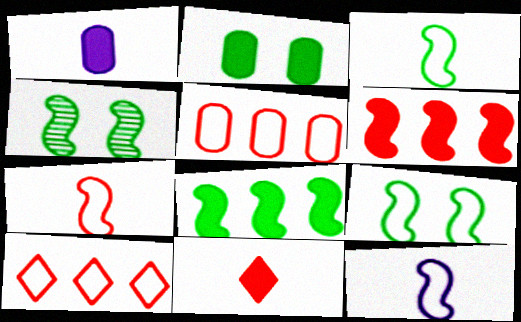[[1, 4, 10], 
[3, 4, 8], 
[3, 7, 12], 
[4, 6, 12]]